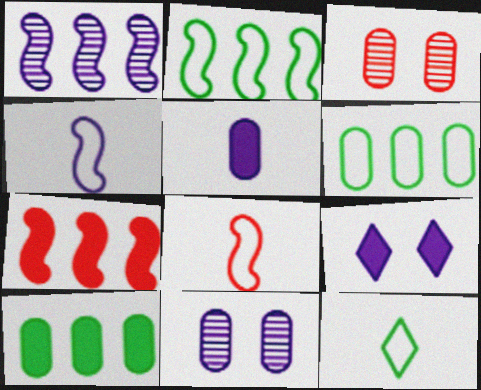[[1, 2, 7], 
[3, 5, 6], 
[7, 11, 12]]